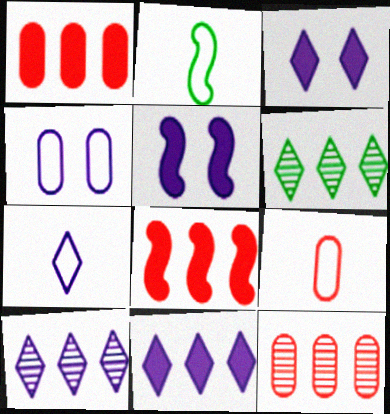[[2, 3, 12], 
[2, 7, 9], 
[3, 7, 10], 
[5, 6, 9]]